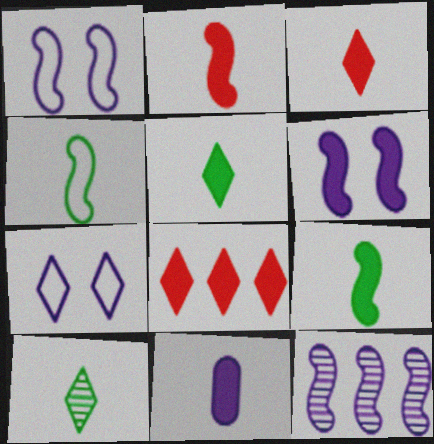[[2, 5, 11], 
[3, 9, 11], 
[7, 8, 10], 
[7, 11, 12]]